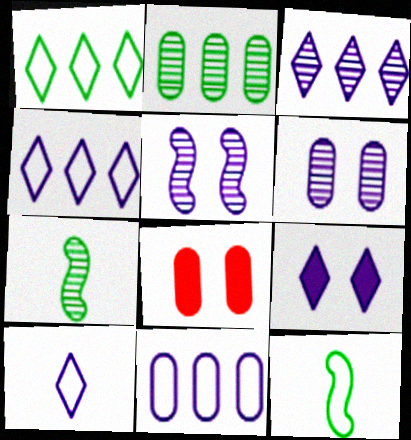[[3, 8, 12], 
[3, 9, 10], 
[4, 7, 8]]